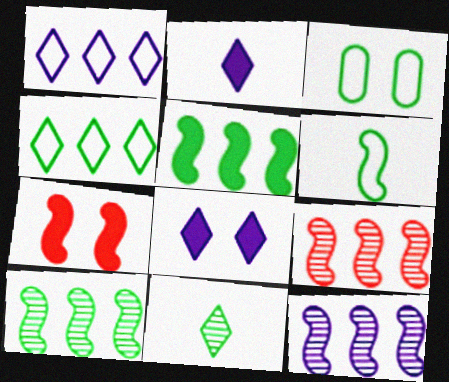[[2, 3, 9], 
[3, 4, 6], 
[3, 5, 11], 
[6, 7, 12], 
[9, 10, 12]]